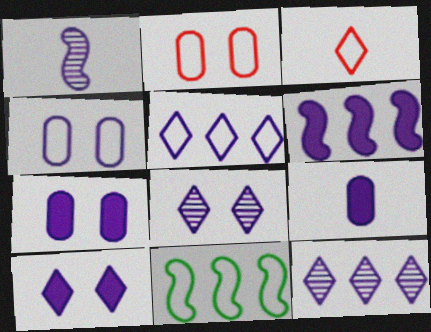[[1, 5, 7], 
[3, 4, 11], 
[6, 9, 10]]